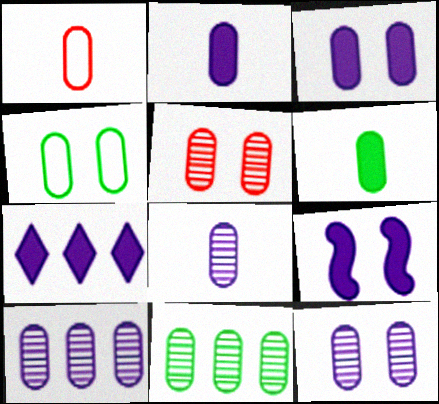[[1, 3, 11], 
[1, 6, 8], 
[2, 7, 9], 
[3, 4, 5], 
[4, 6, 11], 
[5, 8, 11], 
[8, 10, 12]]